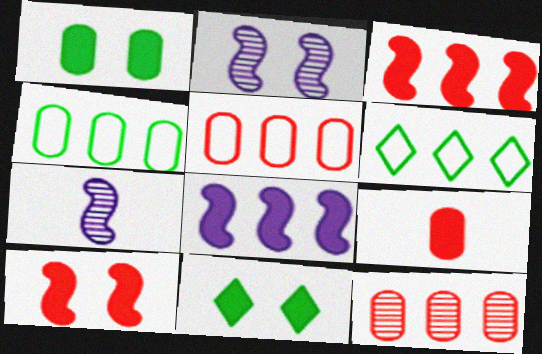[[2, 6, 9], 
[5, 7, 11], 
[6, 8, 12], 
[8, 9, 11]]